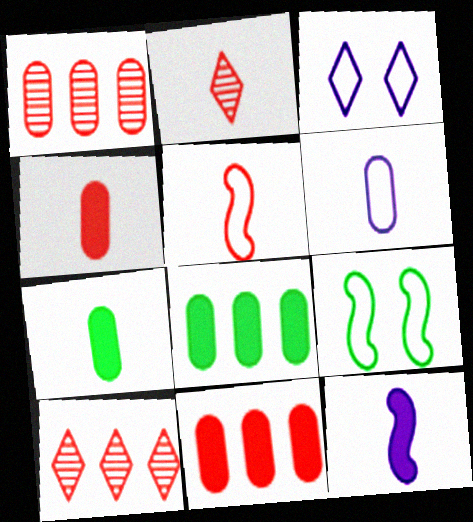[[2, 4, 5]]